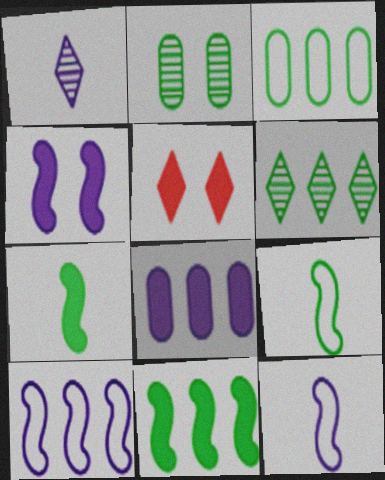[[3, 6, 11], 
[5, 7, 8]]